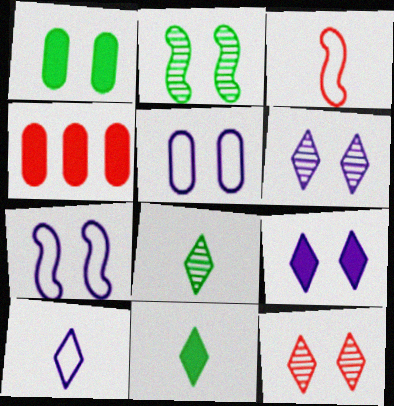[[1, 7, 12], 
[2, 4, 10], 
[3, 4, 12], 
[4, 7, 8]]